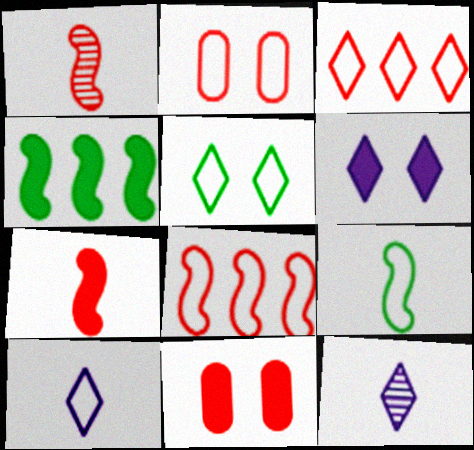[[1, 3, 11], 
[2, 4, 12], 
[3, 5, 10]]